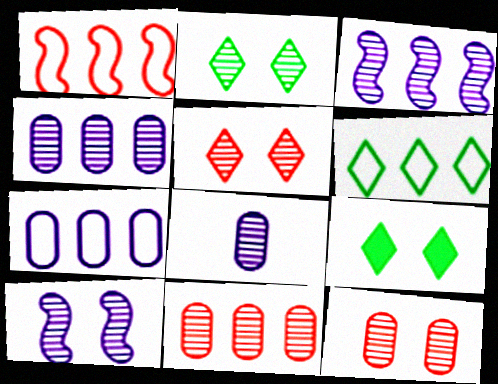[[1, 6, 7], 
[1, 8, 9], 
[2, 10, 12]]